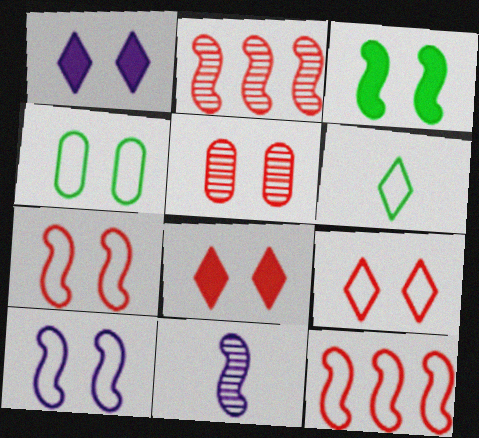[[3, 11, 12], 
[4, 9, 10], 
[5, 7, 8]]